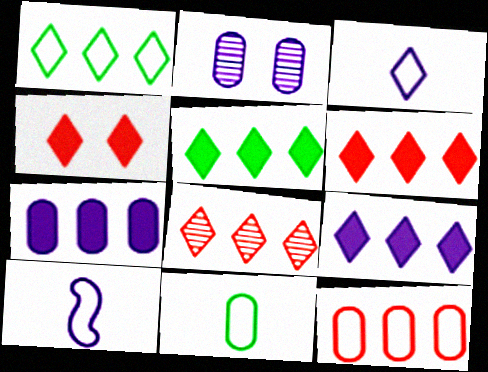[[1, 8, 9], 
[2, 9, 10], 
[5, 6, 9]]